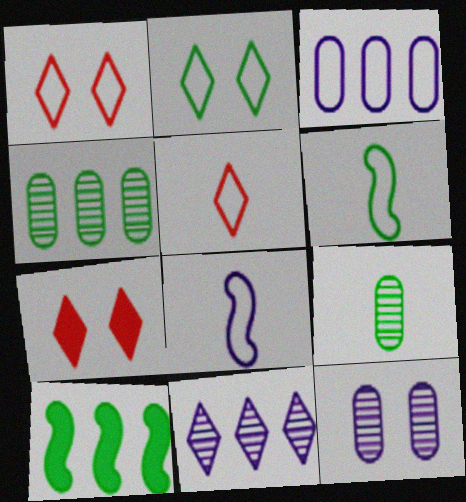[[1, 3, 6], 
[2, 9, 10], 
[4, 7, 8], 
[5, 10, 12]]